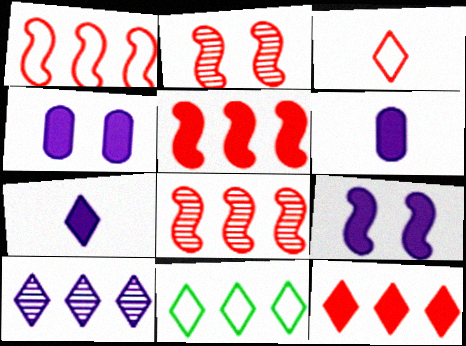[[1, 5, 8], 
[2, 6, 11], 
[10, 11, 12]]